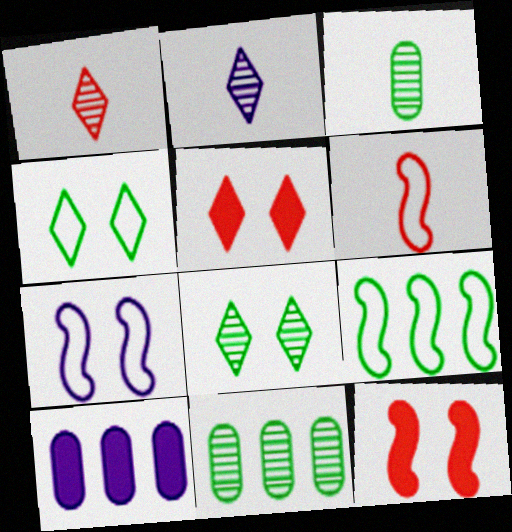[[2, 7, 10], 
[6, 7, 9], 
[6, 8, 10]]